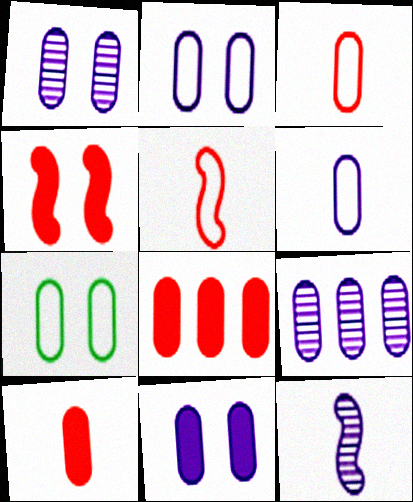[[1, 2, 11], 
[6, 9, 11], 
[7, 9, 10]]